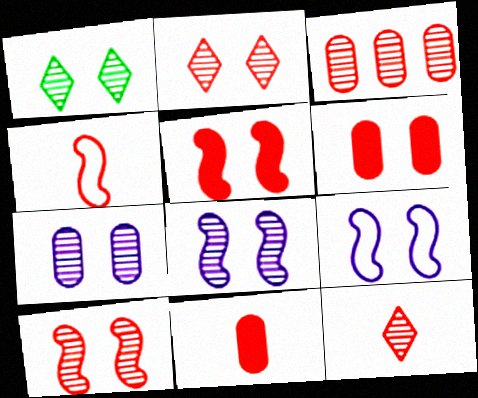[[1, 6, 9], 
[1, 7, 10], 
[3, 10, 12], 
[4, 11, 12]]